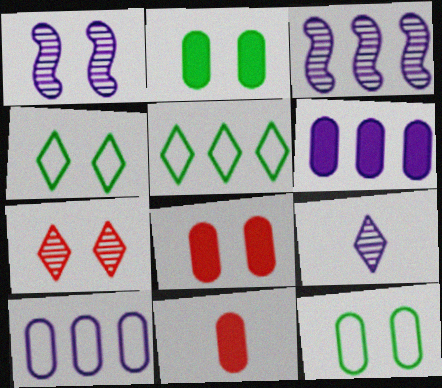[[1, 4, 8], 
[1, 5, 11], 
[2, 6, 11], 
[3, 4, 11]]